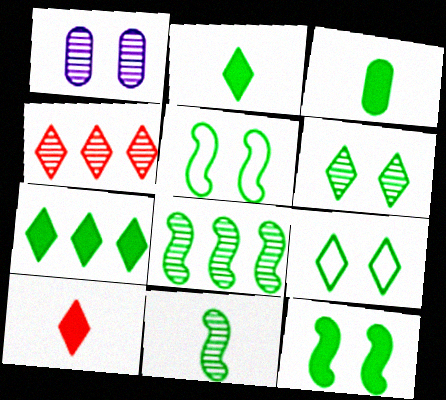[[1, 4, 11], 
[3, 7, 12], 
[3, 8, 9]]